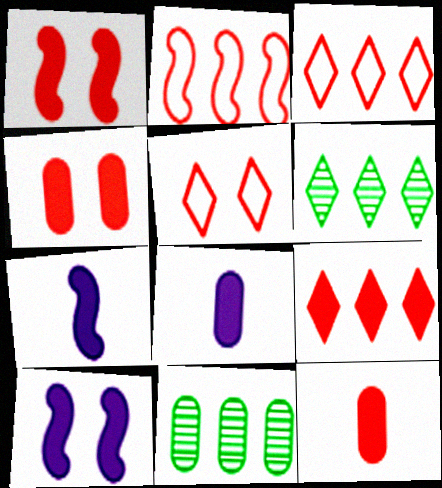[[1, 9, 12], 
[5, 7, 11]]